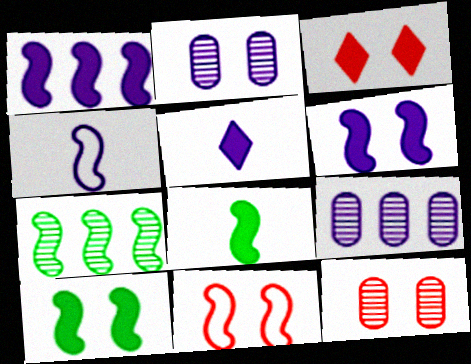[[3, 11, 12]]